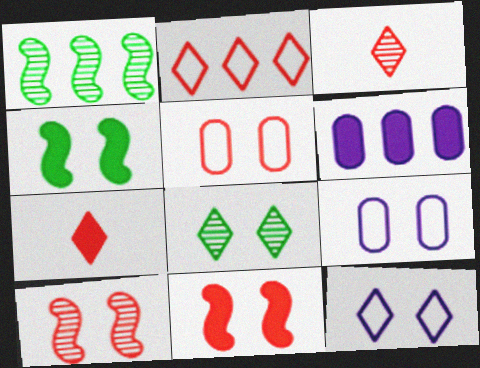[[1, 2, 6], 
[1, 7, 9], 
[4, 6, 7], 
[8, 9, 11]]